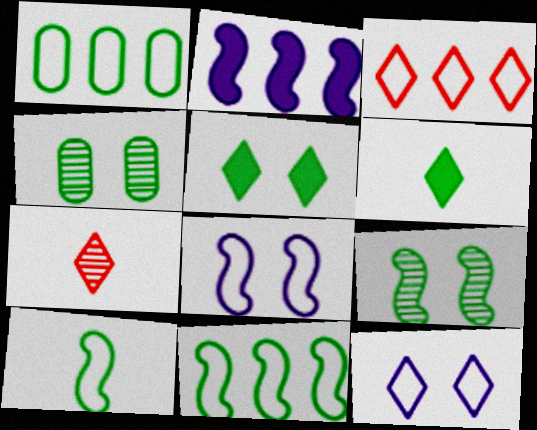[[1, 6, 9], 
[4, 6, 11]]